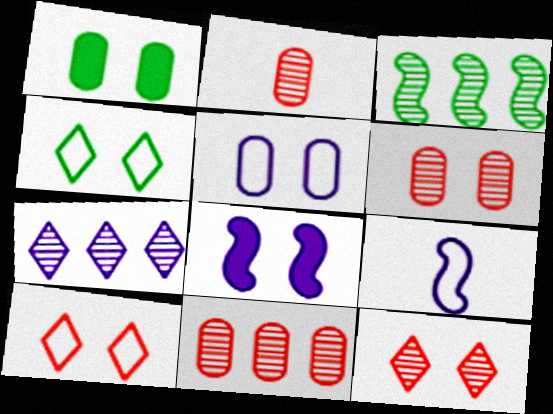[[1, 5, 6], 
[2, 6, 11], 
[3, 7, 11], 
[4, 6, 8]]